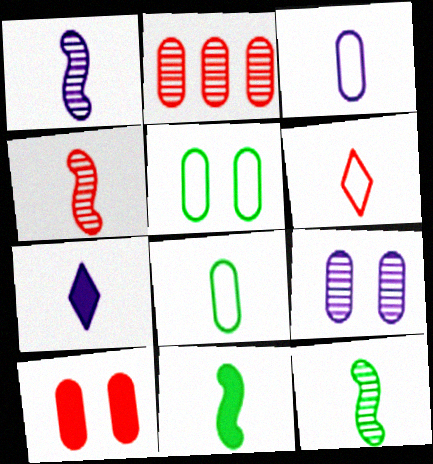[[1, 3, 7], 
[1, 4, 12], 
[4, 7, 8], 
[5, 9, 10]]